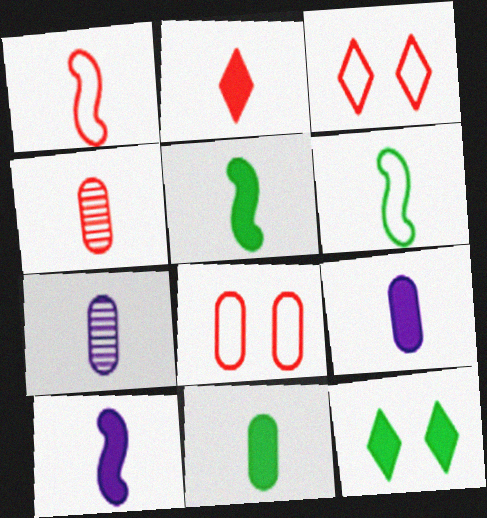[[1, 2, 4], 
[2, 5, 9], 
[2, 6, 7], 
[2, 10, 11]]